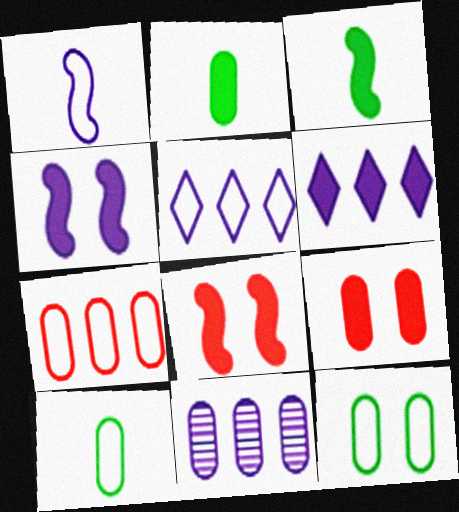[[2, 6, 8], 
[3, 6, 9], 
[9, 10, 11]]